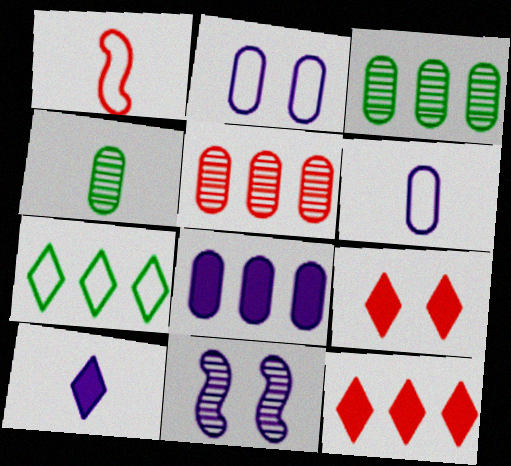[[1, 2, 7], 
[1, 4, 10], 
[1, 5, 9]]